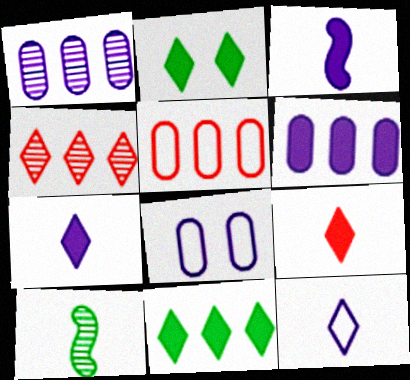[[2, 4, 12]]